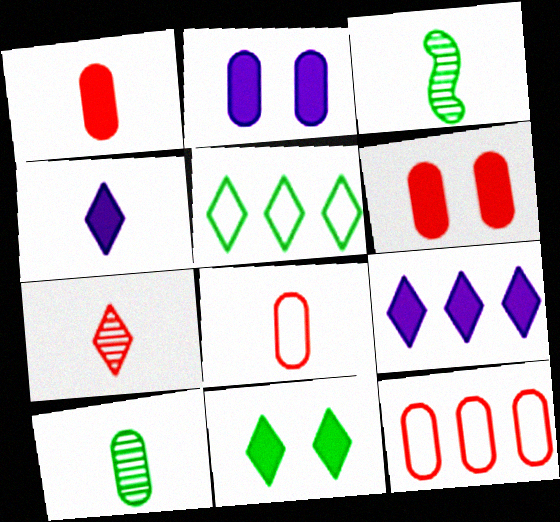[[2, 10, 12], 
[3, 4, 8]]